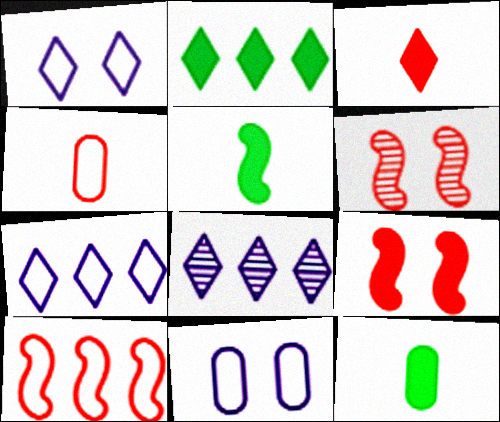[[6, 7, 12]]